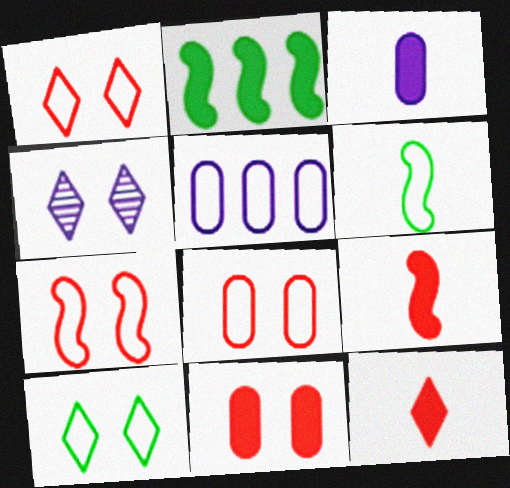[[1, 5, 6], 
[1, 7, 8]]